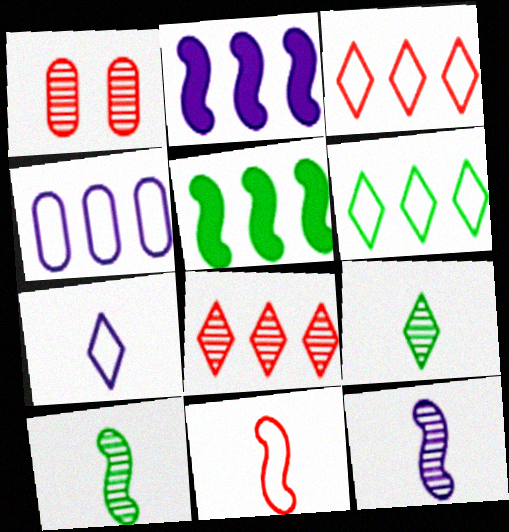[[1, 5, 7], 
[4, 5, 8]]